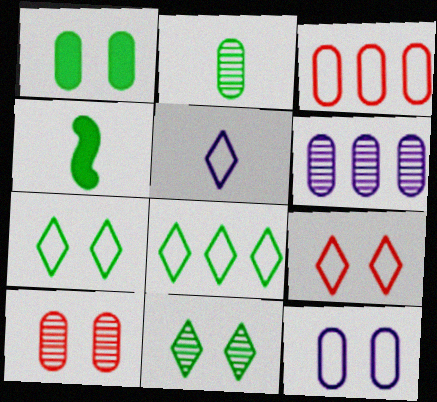[[1, 10, 12], 
[2, 6, 10], 
[4, 6, 9], 
[5, 8, 9]]